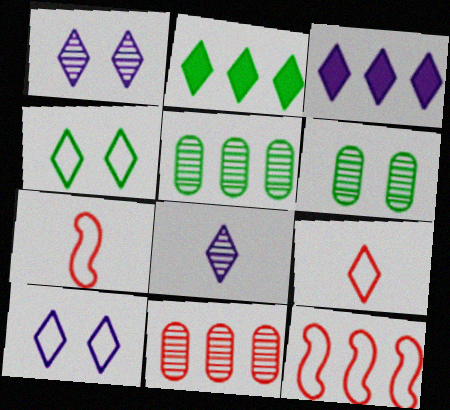[[1, 2, 9], 
[3, 5, 12], 
[3, 6, 7], 
[3, 8, 10]]